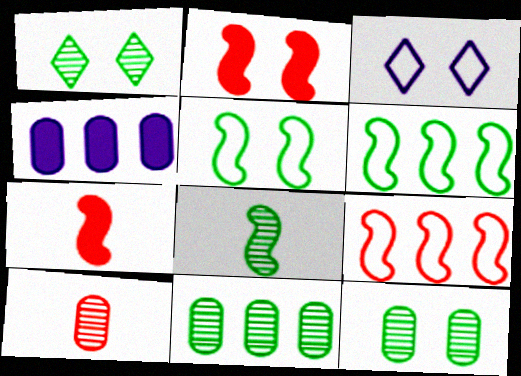[[1, 8, 11], 
[2, 3, 12], 
[3, 7, 11]]